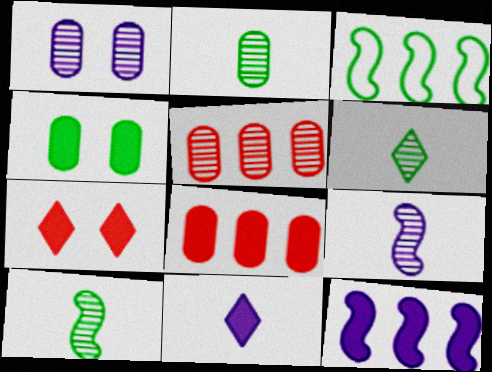[[1, 2, 5], 
[2, 6, 10], 
[3, 4, 6]]